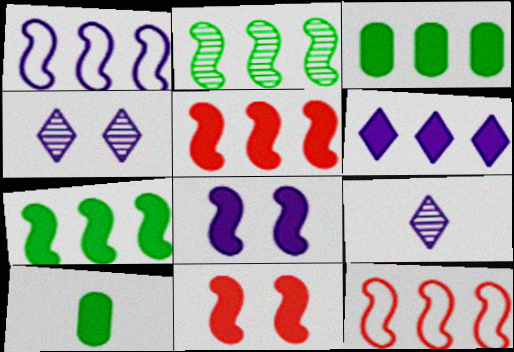[[1, 2, 5], 
[3, 5, 6], 
[4, 10, 12], 
[6, 10, 11]]